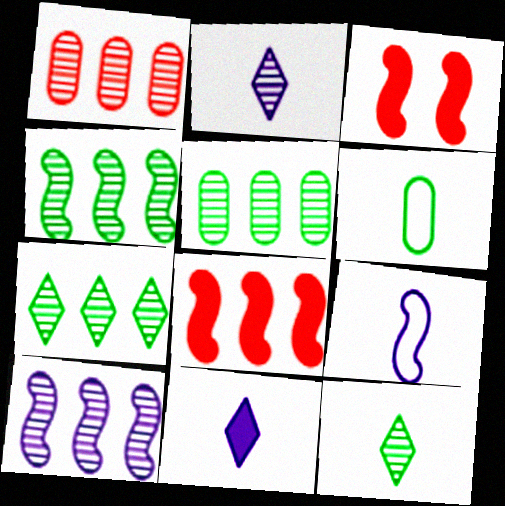[[1, 7, 10], 
[3, 4, 9], 
[4, 5, 7]]